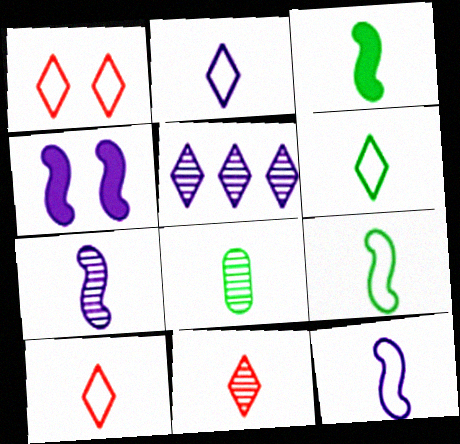[[2, 6, 10], 
[3, 6, 8], 
[7, 8, 11]]